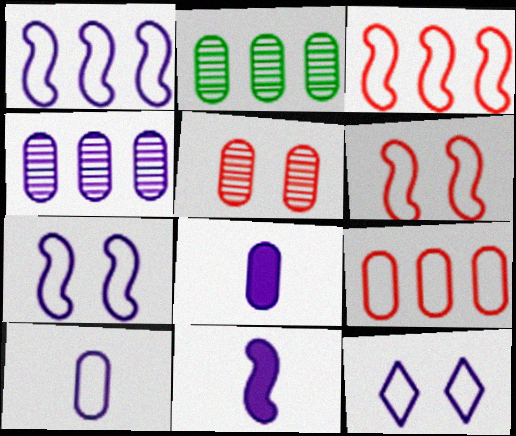[[1, 10, 12], 
[4, 11, 12]]